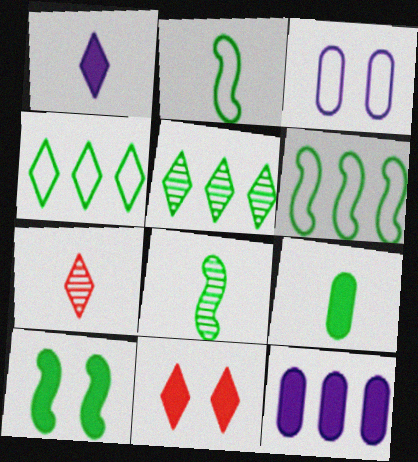[[6, 8, 10]]